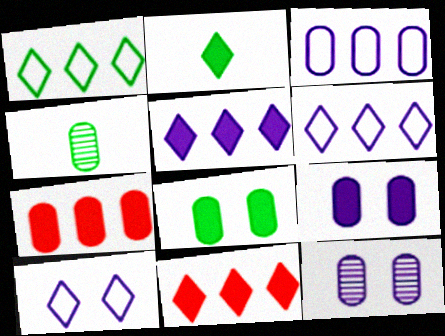[]